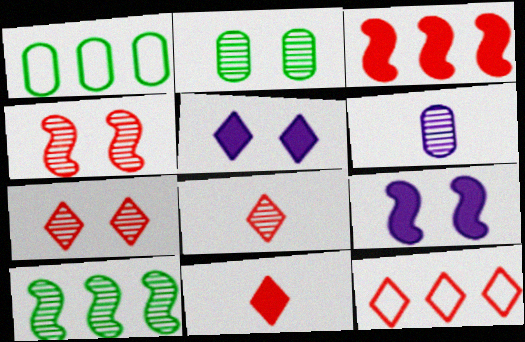[[1, 8, 9], 
[6, 7, 10], 
[7, 11, 12]]